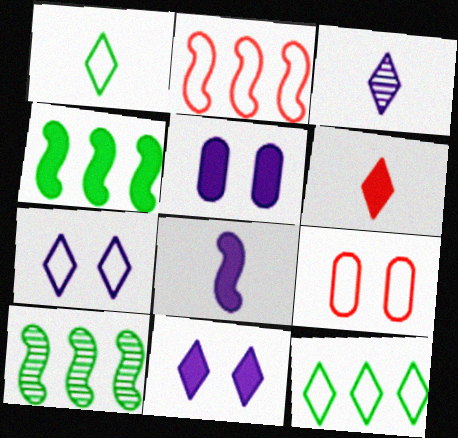[[1, 3, 6], 
[3, 4, 9], 
[4, 5, 6]]